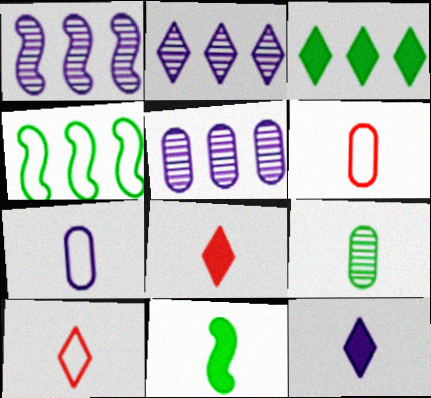[[1, 2, 5]]